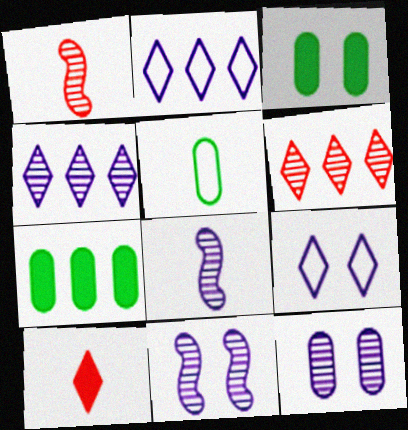[[1, 2, 3], 
[1, 7, 9], 
[4, 8, 12], 
[5, 8, 10]]